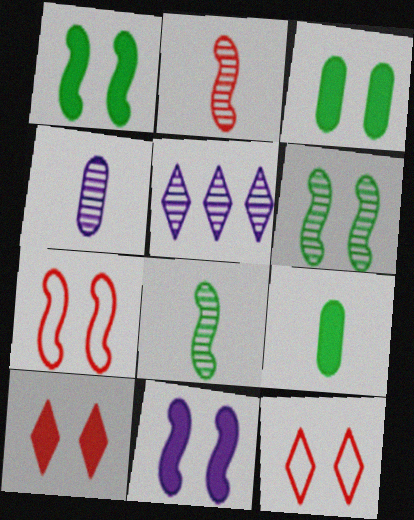[[3, 10, 11], 
[5, 7, 9], 
[6, 7, 11]]